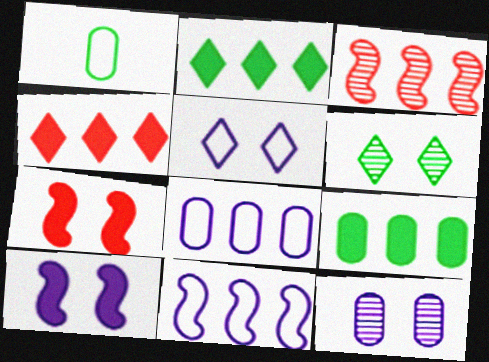[[2, 3, 8], 
[5, 10, 12]]